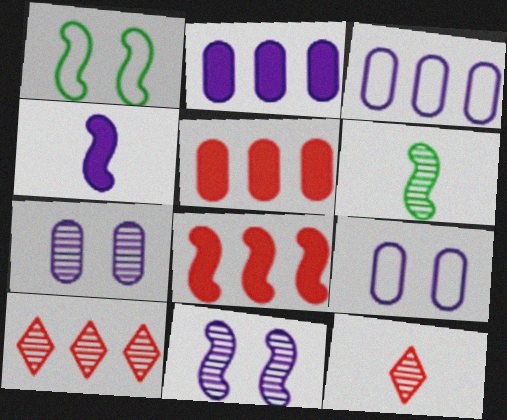[[1, 2, 12], 
[6, 7, 10]]